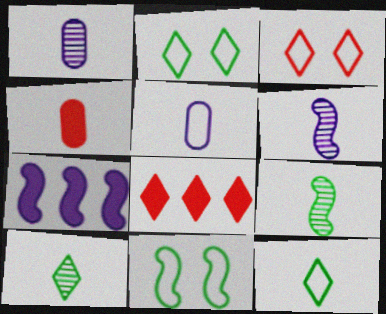[[1, 8, 11], 
[4, 6, 12]]